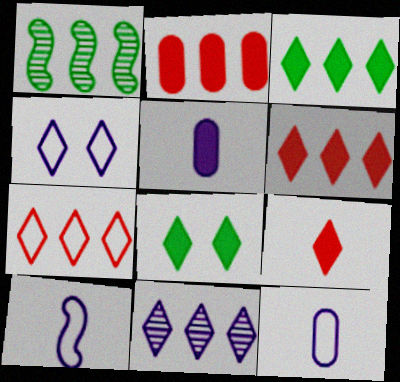[[3, 7, 11]]